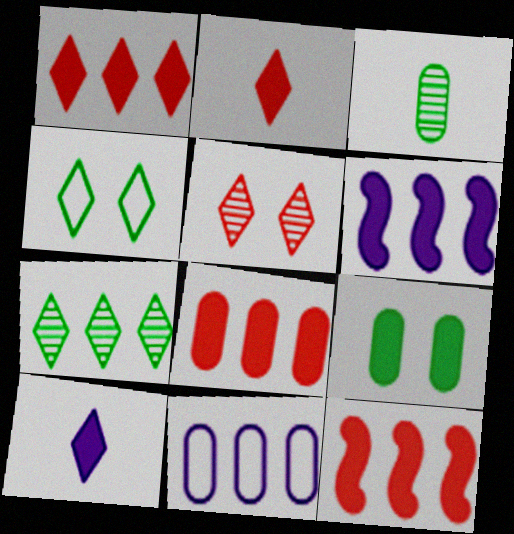[[1, 8, 12], 
[2, 6, 9], 
[7, 11, 12], 
[9, 10, 12]]